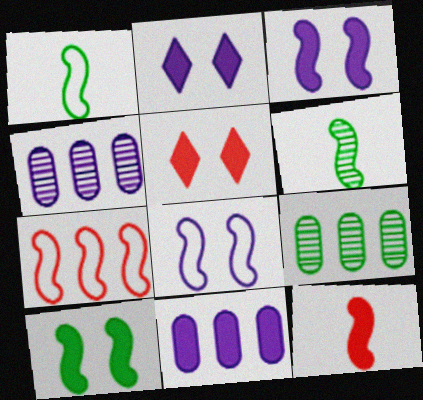[[1, 4, 5], 
[1, 7, 8], 
[3, 6, 7]]